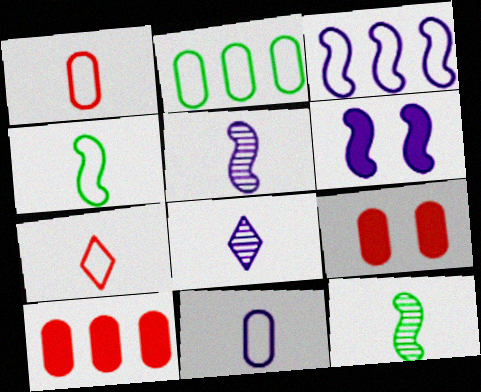[[3, 5, 6], 
[4, 7, 11]]